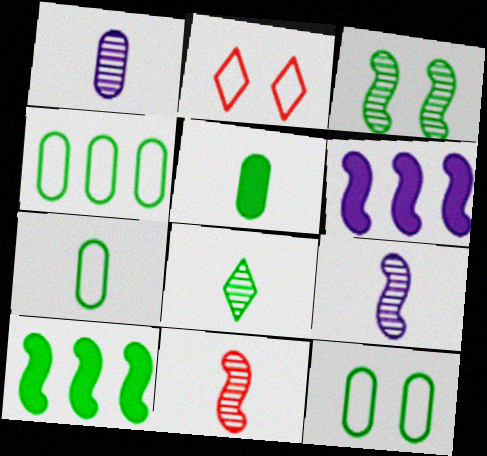[[1, 2, 10], 
[1, 8, 11], 
[4, 7, 12], 
[8, 10, 12]]